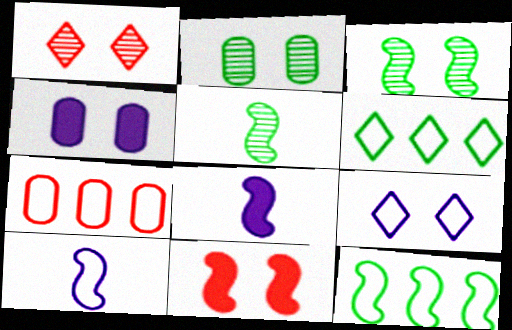[[2, 9, 11]]